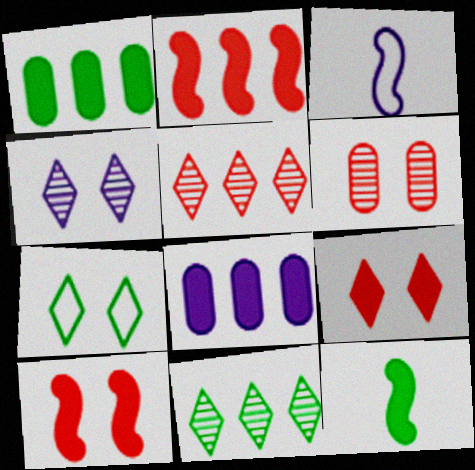[[3, 4, 8], 
[4, 7, 9], 
[8, 9, 12]]